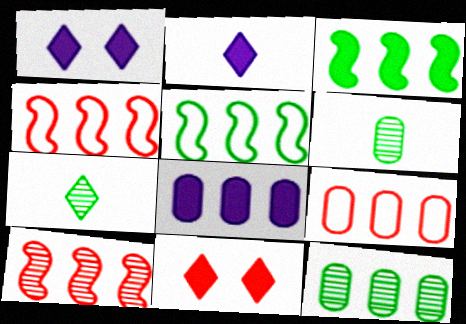[[1, 4, 6], 
[8, 9, 12]]